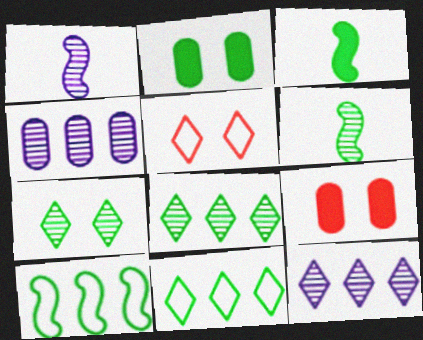[[1, 9, 11], 
[2, 6, 11], 
[3, 4, 5]]